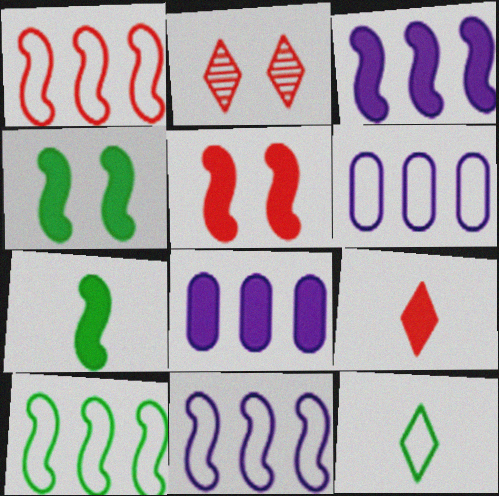[[1, 10, 11], 
[2, 6, 7], 
[3, 5, 7], 
[4, 8, 9]]